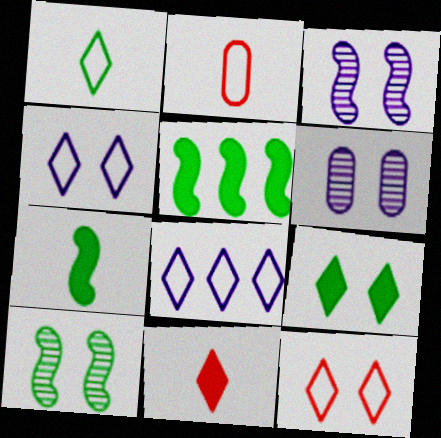[[1, 8, 12]]